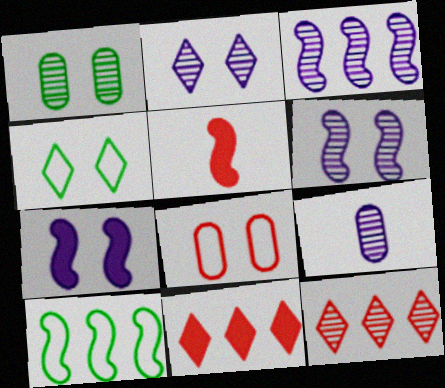[[2, 3, 9], 
[5, 6, 10], 
[5, 8, 12]]